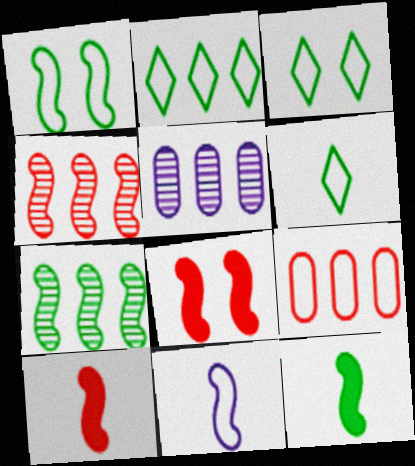[[1, 7, 12], 
[2, 3, 6], 
[3, 5, 10], 
[3, 9, 11], 
[5, 6, 8], 
[7, 8, 11]]